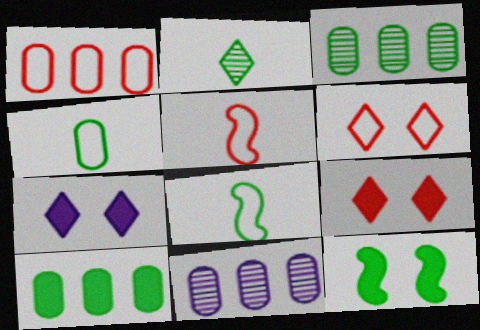[[1, 5, 6], 
[1, 10, 11], 
[3, 5, 7], 
[8, 9, 11]]